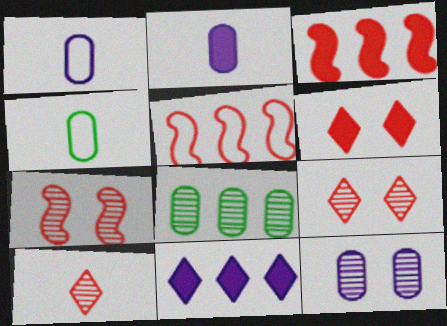[[4, 7, 11], 
[5, 8, 11]]